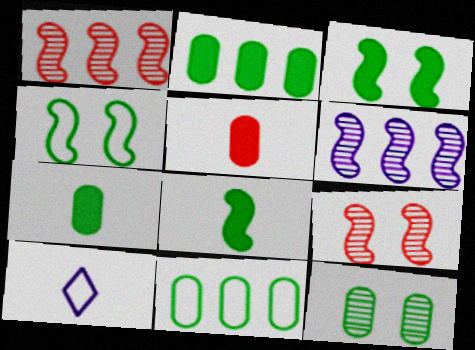[[2, 9, 10], 
[7, 11, 12]]